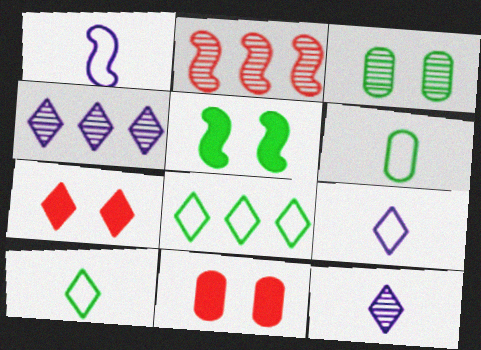[[1, 2, 5], 
[2, 3, 12], 
[4, 7, 10], 
[7, 8, 12]]